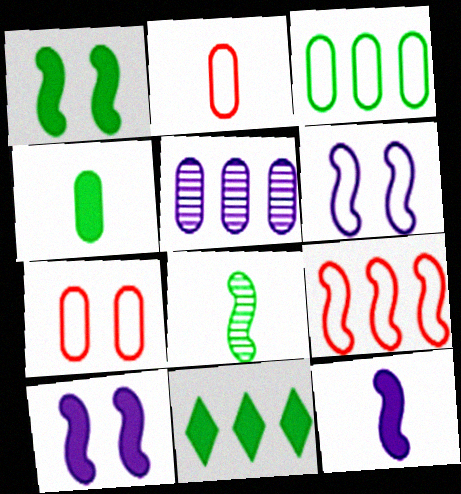[[1, 4, 11], 
[4, 5, 7], 
[5, 9, 11], 
[8, 9, 10]]